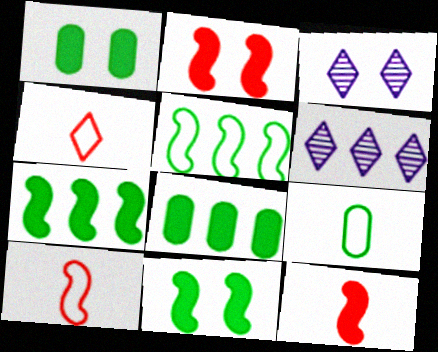[[1, 6, 10], 
[2, 6, 9], 
[3, 8, 10]]